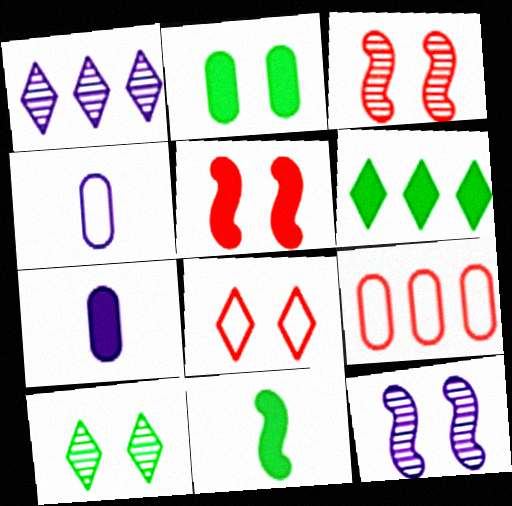[[2, 6, 11], 
[2, 8, 12], 
[3, 4, 6], 
[5, 6, 7]]